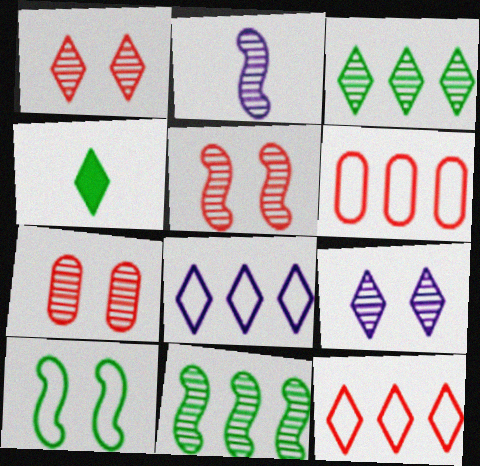[[1, 4, 8], 
[1, 5, 7], 
[2, 3, 7], 
[2, 5, 11], 
[4, 9, 12]]